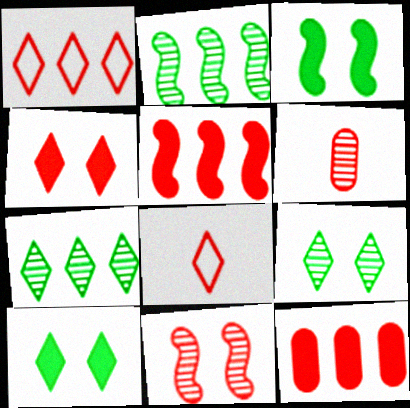[[8, 11, 12]]